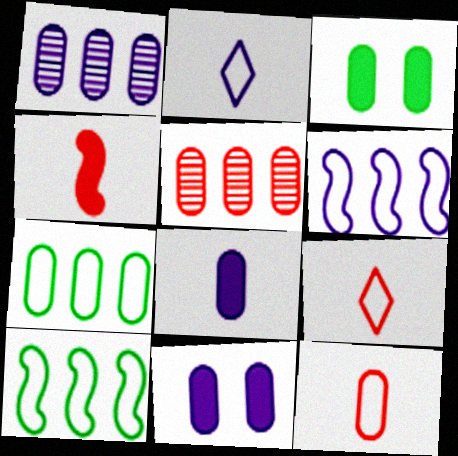[[1, 3, 12]]